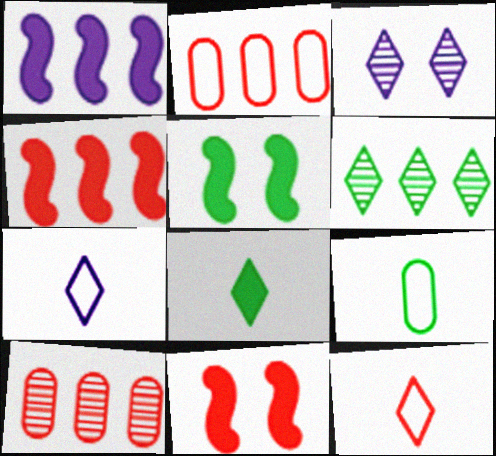[[1, 2, 6], 
[3, 4, 9], 
[5, 6, 9], 
[5, 7, 10], 
[10, 11, 12]]